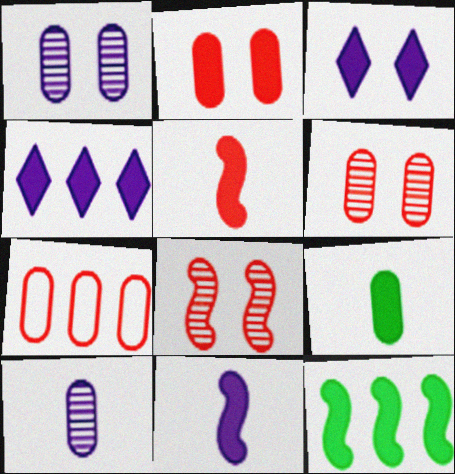[[1, 7, 9]]